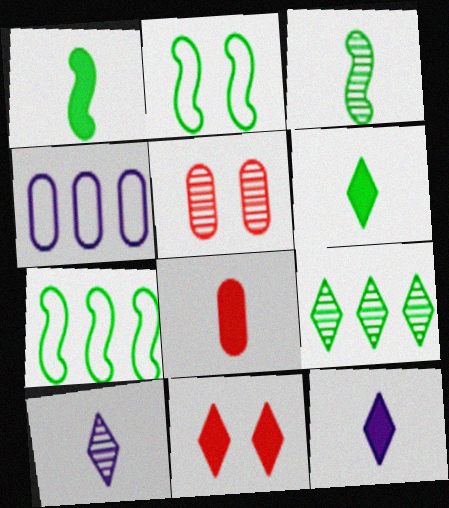[[1, 8, 12], 
[3, 4, 11], 
[5, 7, 12]]